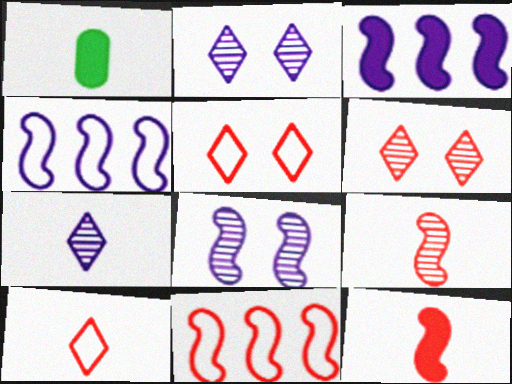[[1, 2, 11], 
[1, 4, 6]]